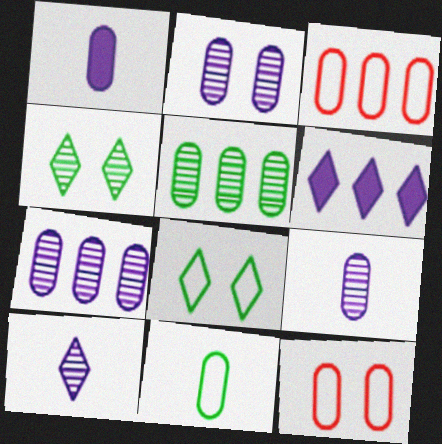[[1, 5, 12], 
[2, 7, 9]]